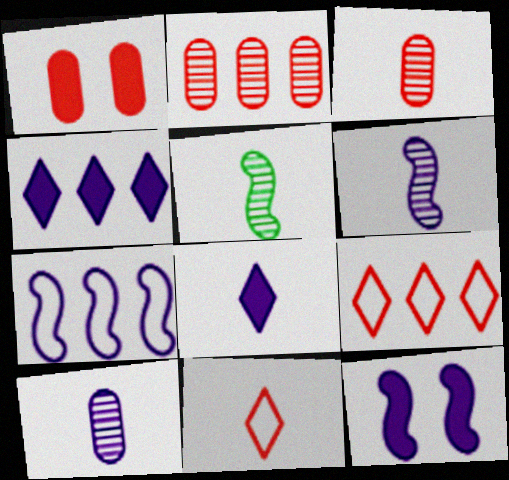[[6, 7, 12]]